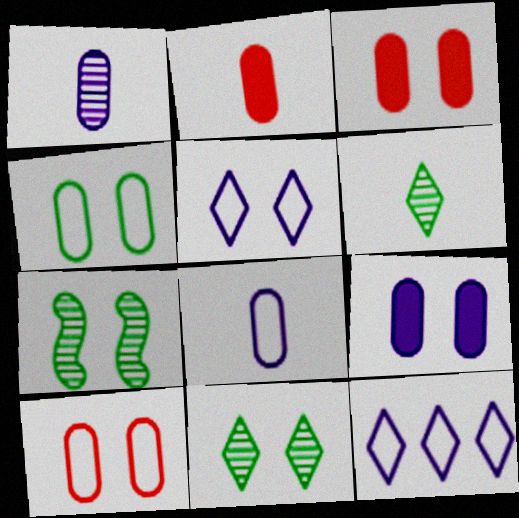[[2, 7, 12], 
[3, 5, 7]]